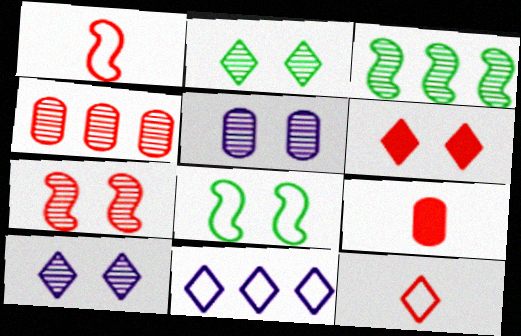[[1, 4, 6], 
[2, 5, 7], 
[5, 6, 8]]